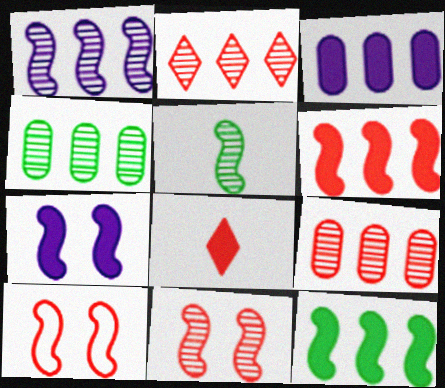[[1, 2, 4], 
[1, 5, 11], 
[8, 9, 10]]